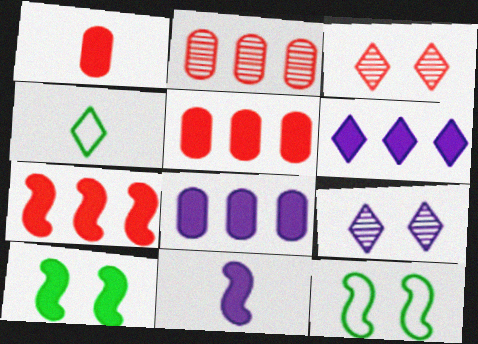[[1, 6, 10], 
[3, 4, 6], 
[7, 10, 11]]